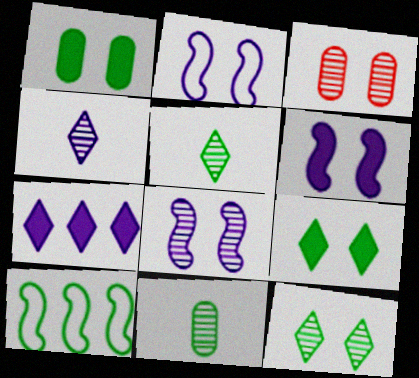[[1, 5, 10], 
[2, 3, 9], 
[2, 6, 8], 
[3, 8, 12], 
[9, 10, 11]]